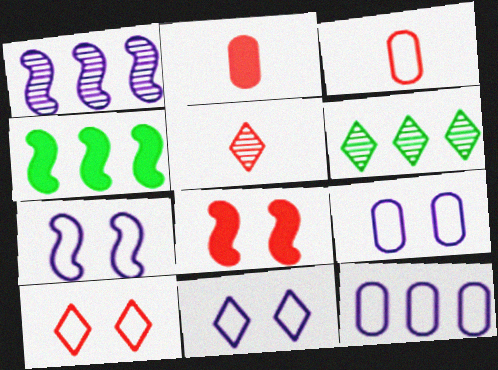[[2, 6, 7], 
[4, 5, 9], 
[7, 9, 11]]